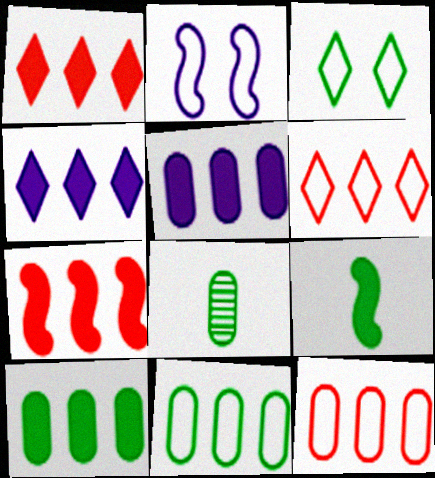[[1, 2, 8], 
[4, 7, 10]]